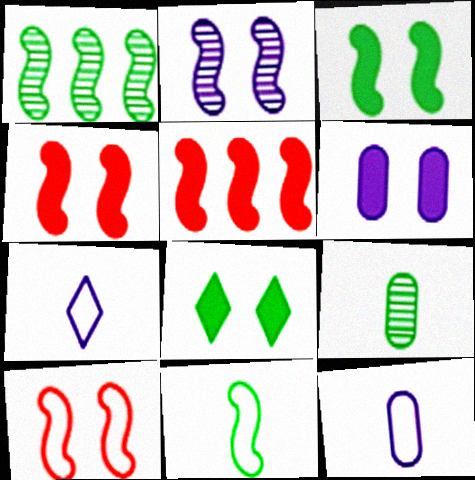[[1, 3, 11], 
[2, 3, 10], 
[2, 5, 11], 
[4, 6, 8]]